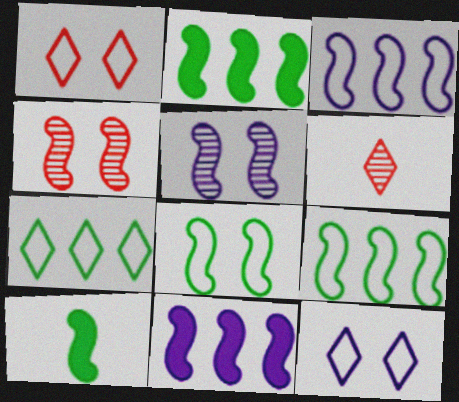[[3, 4, 10]]